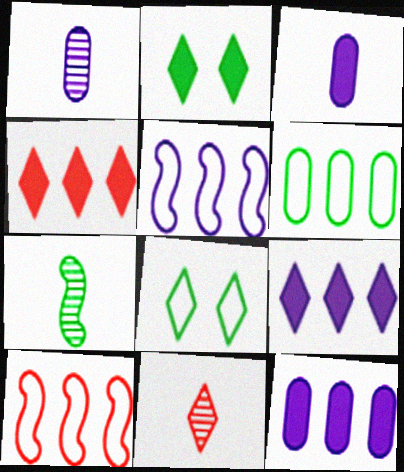[[1, 2, 10], 
[1, 7, 11], 
[2, 6, 7], 
[8, 9, 11]]